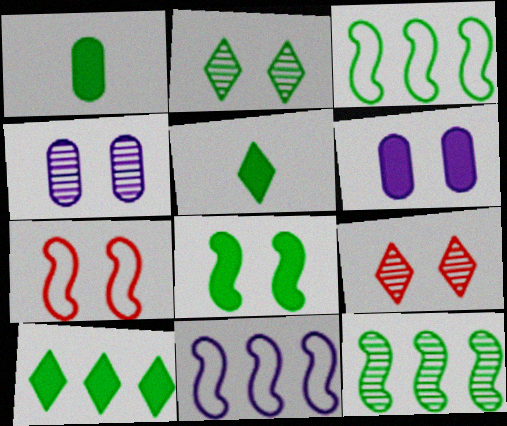[[1, 2, 3], 
[1, 8, 10], 
[1, 9, 11], 
[2, 6, 7]]